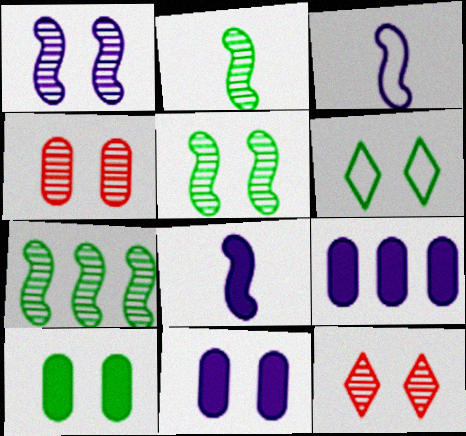[[2, 5, 7], 
[5, 6, 10]]